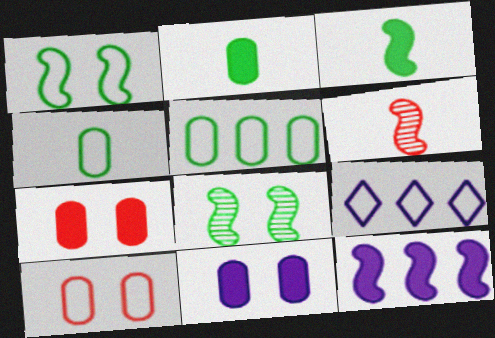[[1, 6, 12]]